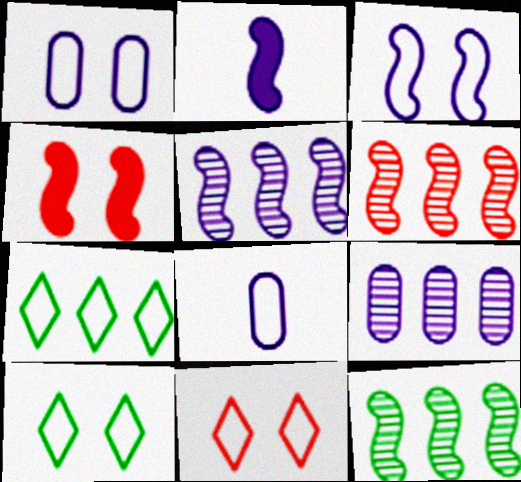[[2, 3, 5], 
[5, 6, 12]]